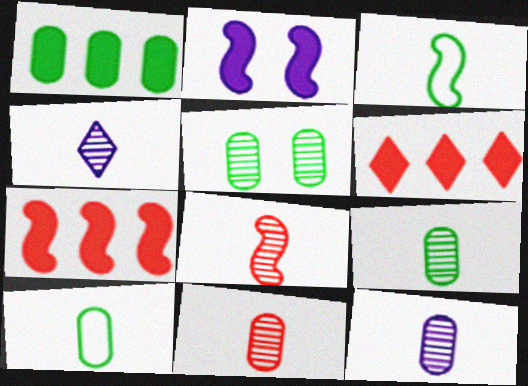[[1, 5, 10], 
[4, 8, 9], 
[9, 11, 12]]